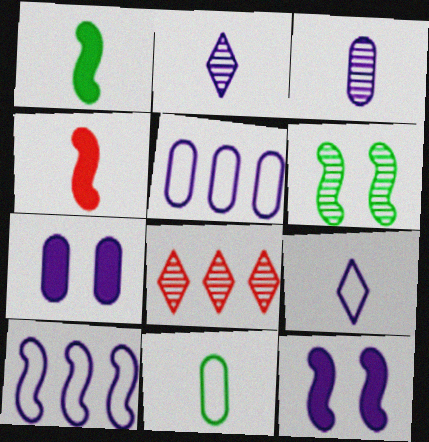[[2, 4, 11], 
[2, 5, 12], 
[2, 7, 10], 
[3, 5, 7], 
[3, 6, 8], 
[4, 6, 10], 
[8, 11, 12]]